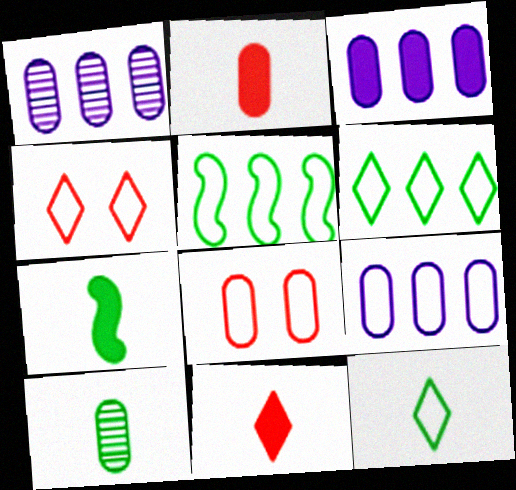[[1, 3, 9], 
[1, 4, 7], 
[3, 8, 10], 
[7, 10, 12]]